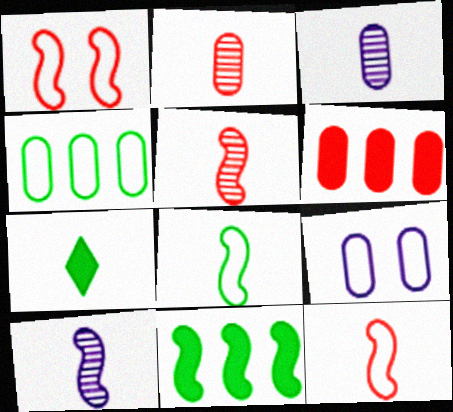[[1, 10, 11], 
[3, 7, 12]]